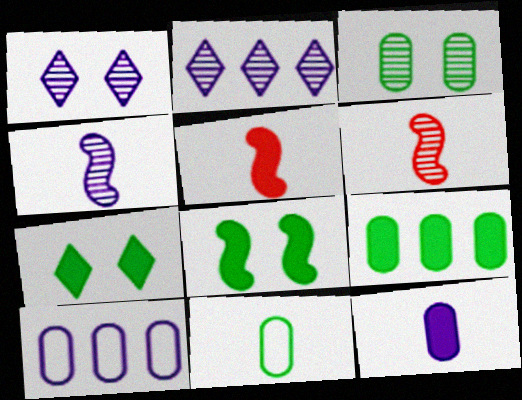[[2, 3, 6], 
[3, 9, 11], 
[6, 7, 10]]